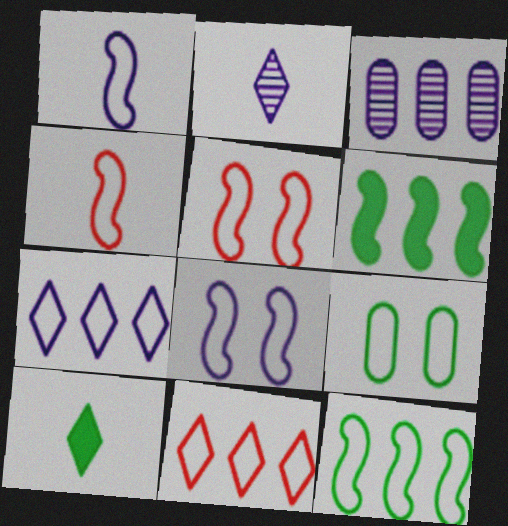[[1, 5, 12], 
[1, 9, 11], 
[3, 5, 10], 
[3, 6, 11], 
[4, 7, 9], 
[4, 8, 12]]